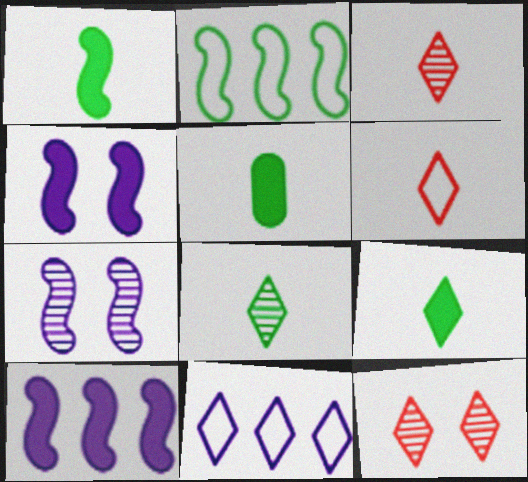[[1, 5, 9], 
[9, 11, 12]]